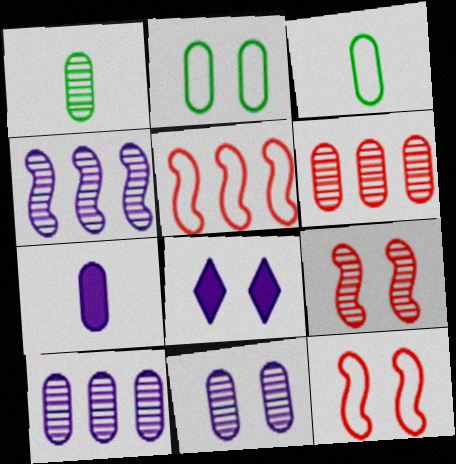[[1, 5, 8], 
[1, 6, 11], 
[2, 6, 7], 
[2, 8, 9]]